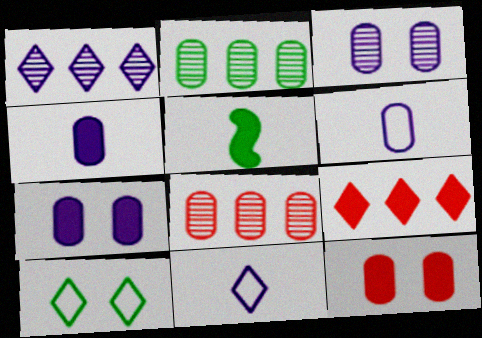[[2, 5, 10], 
[2, 6, 12], 
[5, 7, 9]]